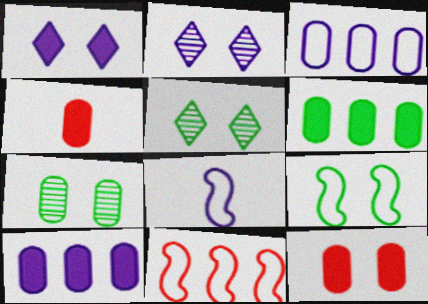[[2, 8, 10], 
[2, 9, 12], 
[3, 4, 7], 
[8, 9, 11]]